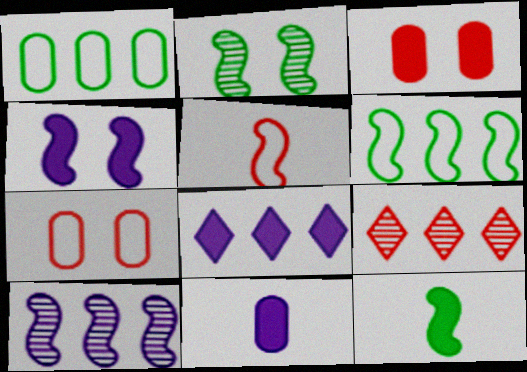[[2, 6, 12], 
[3, 5, 9], 
[3, 8, 12], 
[4, 8, 11]]